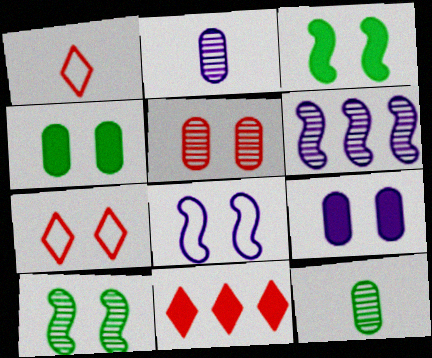[[1, 4, 6], 
[7, 9, 10], 
[8, 11, 12]]